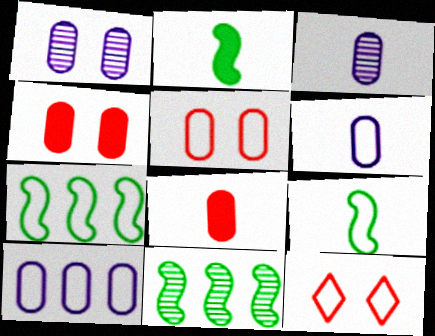[[6, 7, 12], 
[9, 10, 12]]